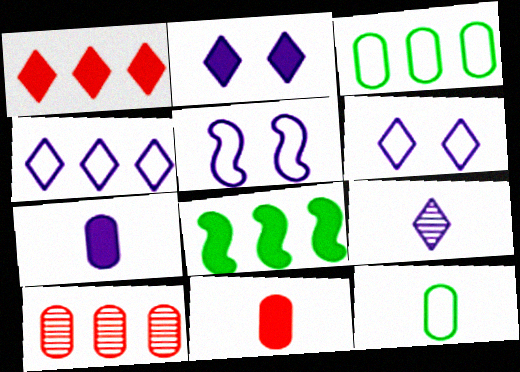[[2, 4, 9], 
[2, 8, 11], 
[4, 8, 10]]